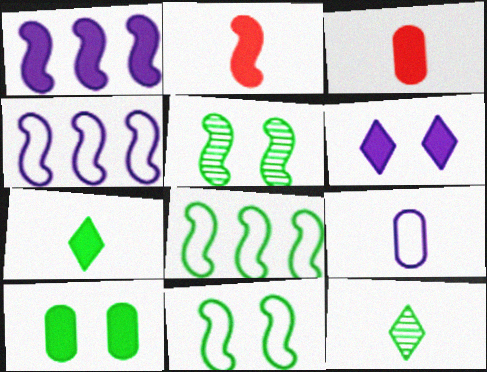[[2, 4, 5], 
[2, 9, 12], 
[8, 10, 12]]